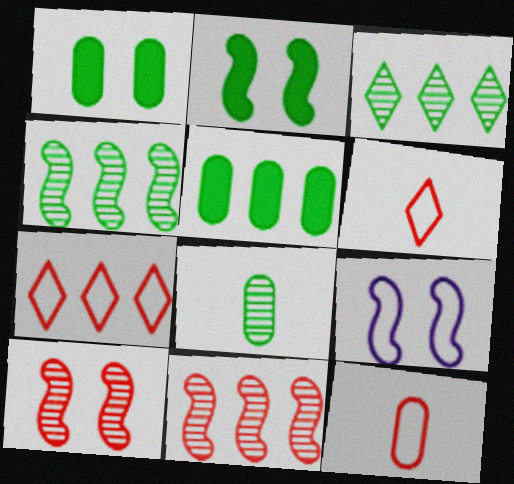[[2, 9, 10]]